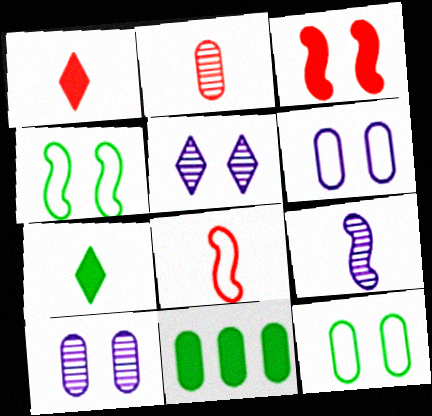[[1, 2, 8], 
[2, 6, 11], 
[3, 5, 12], 
[5, 8, 11]]